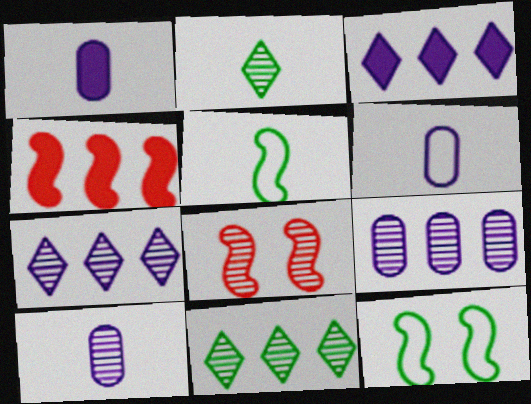[[1, 6, 10], 
[2, 8, 9], 
[8, 10, 11]]